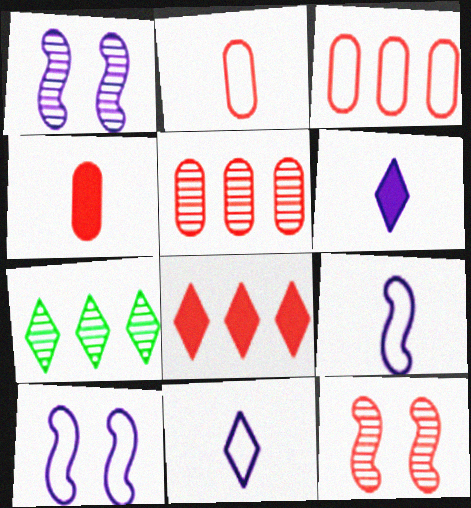[[2, 8, 12], 
[4, 7, 10]]